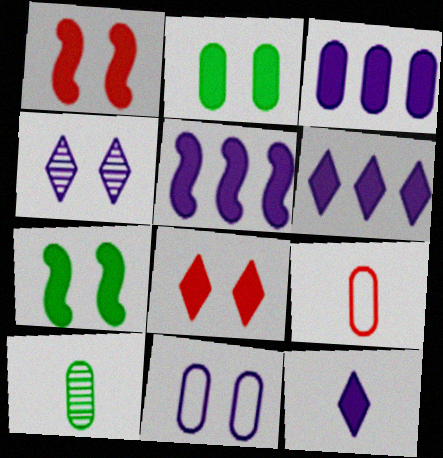[[3, 5, 6]]